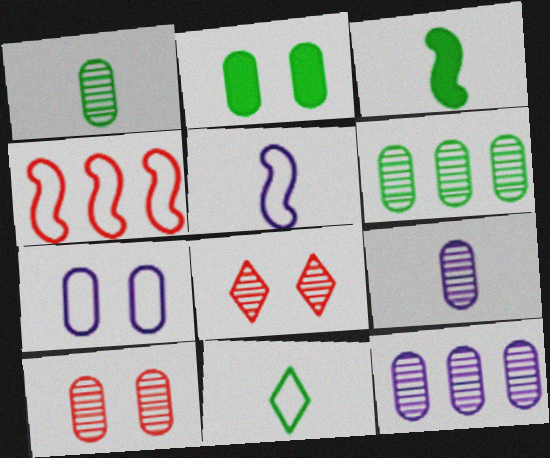[[1, 3, 11], 
[1, 10, 12], 
[2, 7, 10], 
[4, 7, 11], 
[6, 9, 10]]